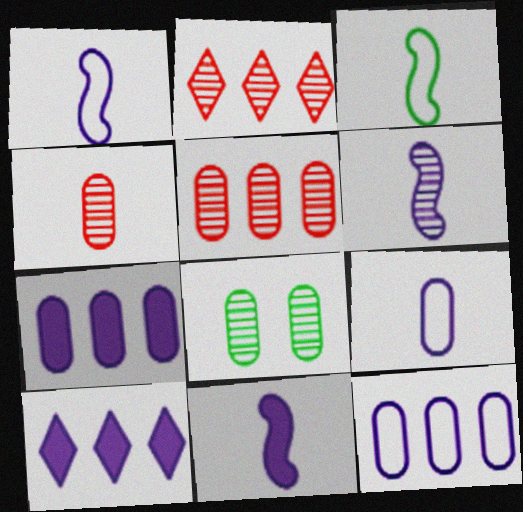[[1, 6, 11], 
[2, 6, 8]]